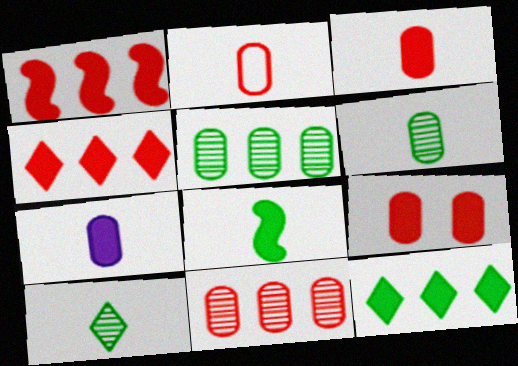[[2, 6, 7], 
[2, 9, 11]]